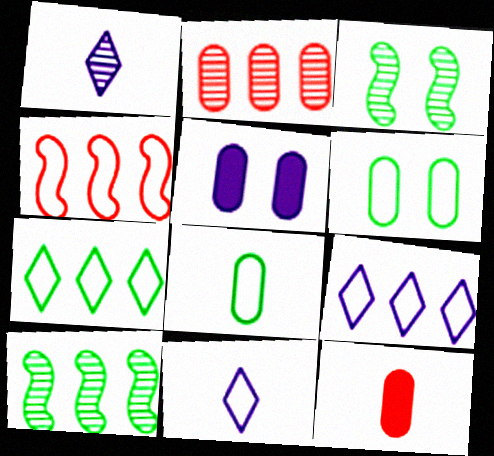[[1, 2, 3], 
[2, 5, 8], 
[3, 9, 12], 
[4, 6, 11]]